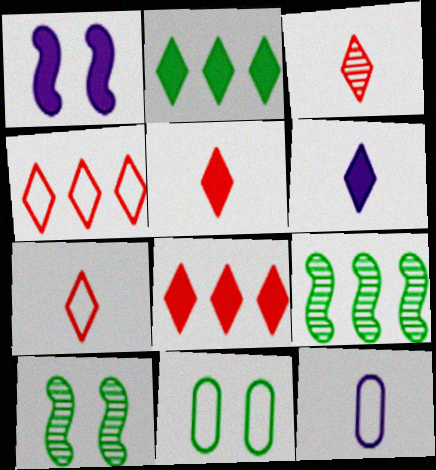[[3, 5, 7], 
[8, 10, 12]]